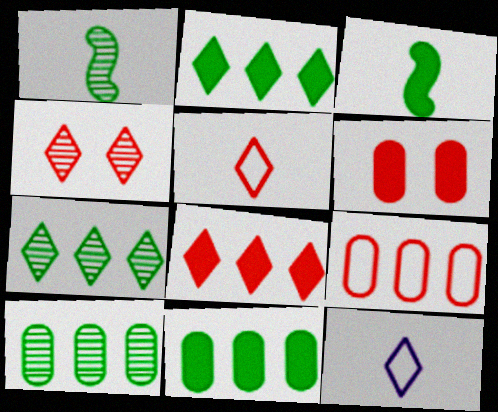[[2, 4, 12], 
[4, 5, 8]]